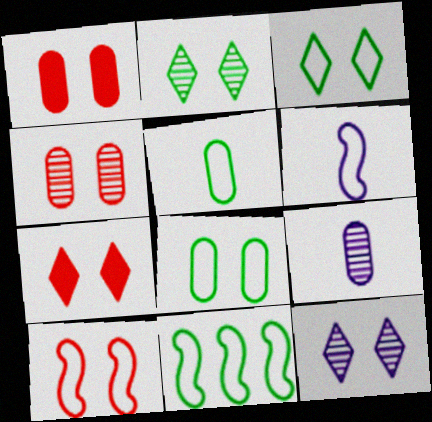[[3, 5, 11], 
[3, 7, 12], 
[4, 7, 10], 
[6, 10, 11], 
[7, 9, 11]]